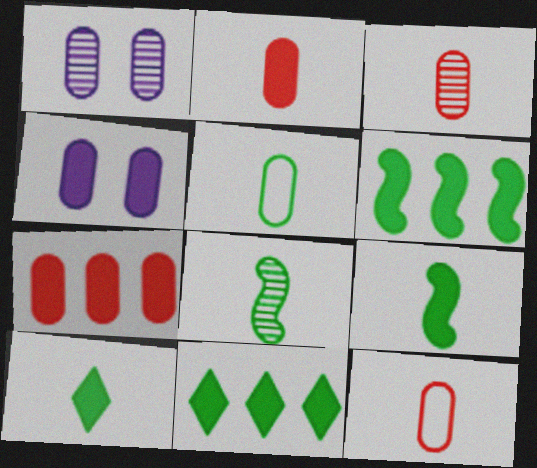[[1, 5, 7], 
[2, 3, 12], 
[5, 8, 10]]